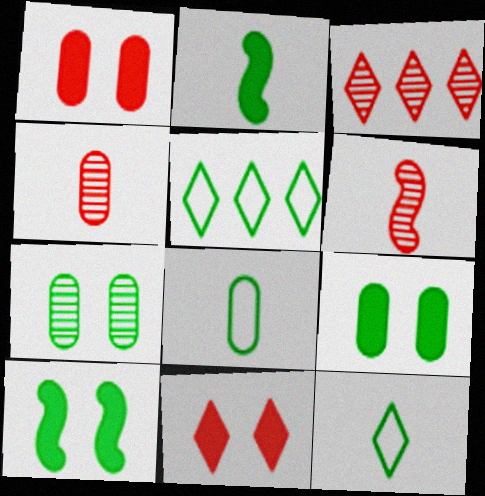[[2, 5, 7]]